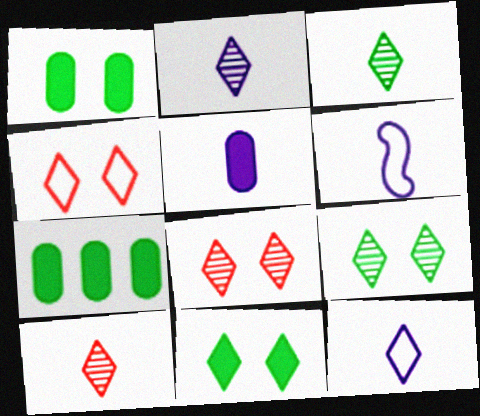[[2, 3, 10], 
[2, 5, 6], 
[6, 7, 8]]